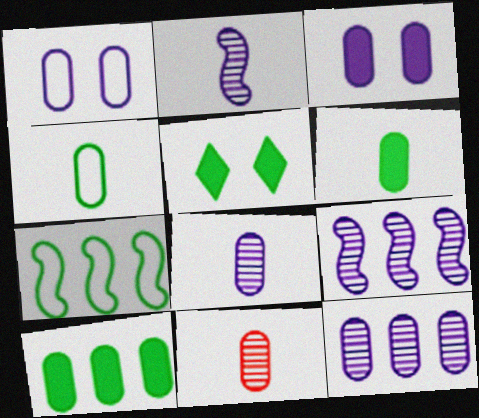[[1, 10, 11]]